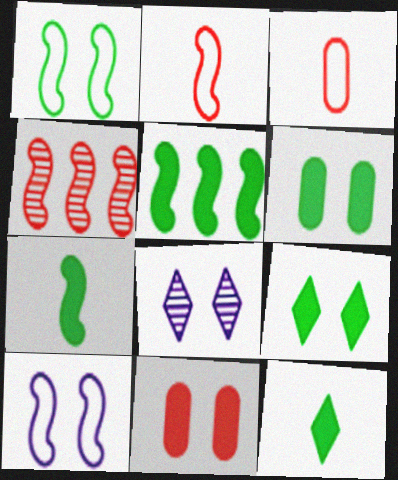[[1, 8, 11], 
[3, 5, 8], 
[4, 7, 10], 
[5, 6, 12]]